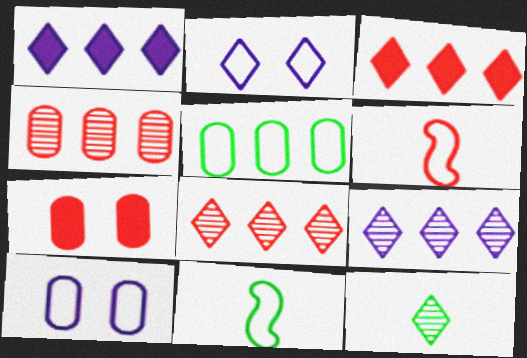[[2, 3, 12], 
[2, 5, 6], 
[6, 7, 8], 
[7, 9, 11]]